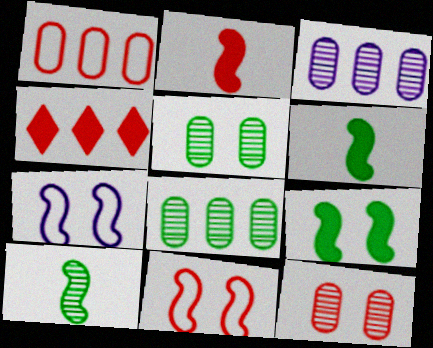[]